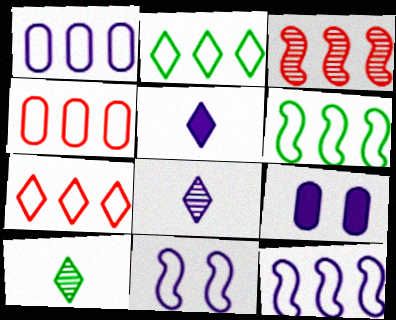[[1, 6, 7], 
[2, 4, 12], 
[8, 9, 12]]